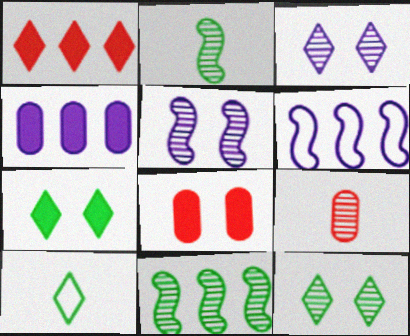[[1, 3, 10], 
[3, 9, 11], 
[6, 7, 9]]